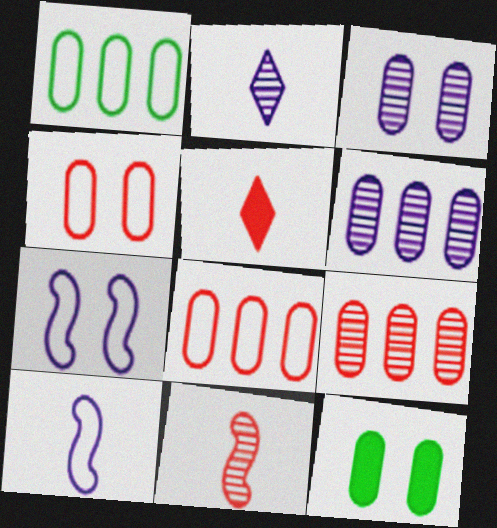[[3, 4, 12]]